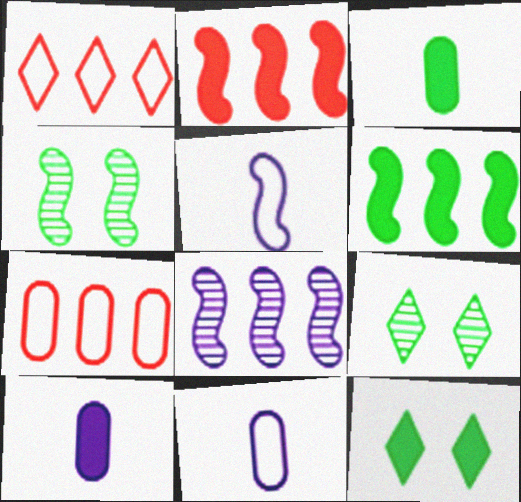[[1, 4, 10], 
[2, 4, 5], 
[2, 9, 11], 
[2, 10, 12], 
[3, 6, 12]]